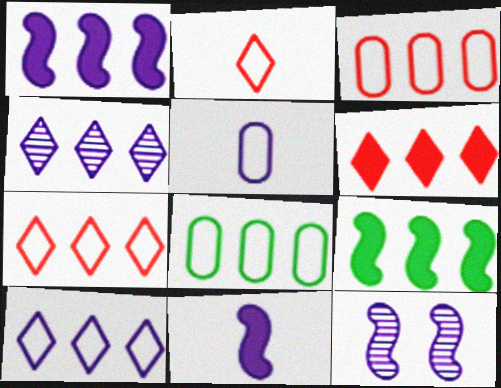[[3, 4, 9]]